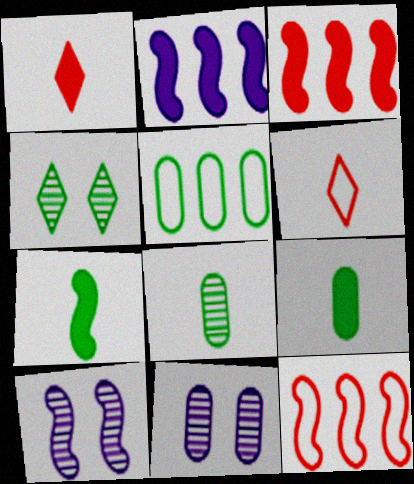[[1, 5, 10], 
[4, 5, 7], 
[7, 10, 12]]